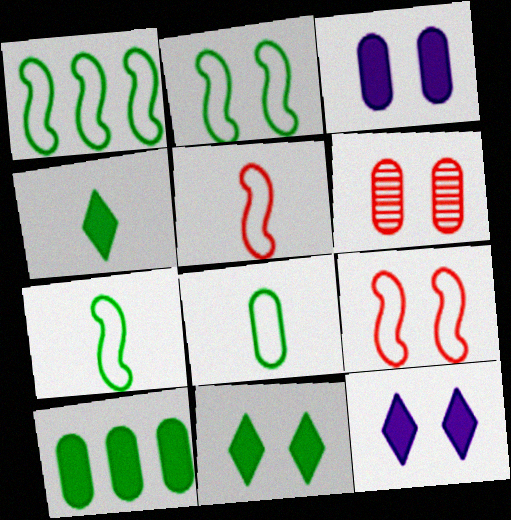[[1, 2, 7], 
[2, 6, 12]]